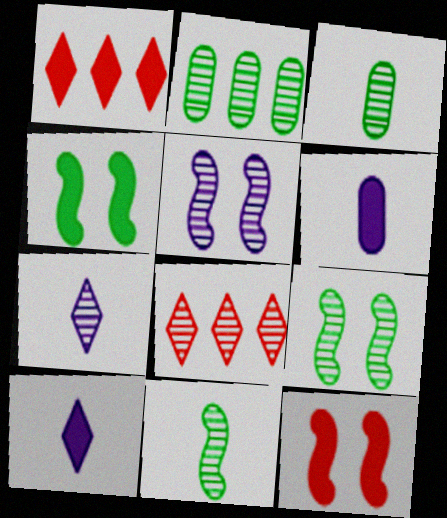[[1, 4, 6], 
[3, 5, 8]]